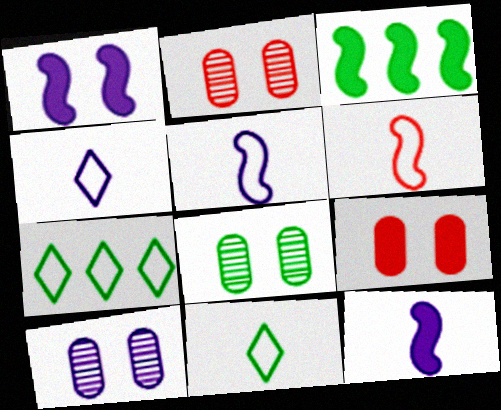[[2, 3, 4], 
[2, 7, 12], 
[2, 8, 10], 
[3, 8, 11]]